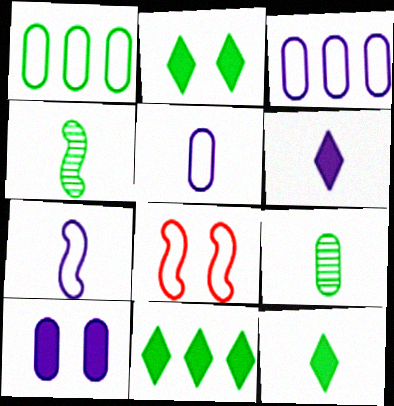[[1, 2, 4], 
[2, 11, 12]]